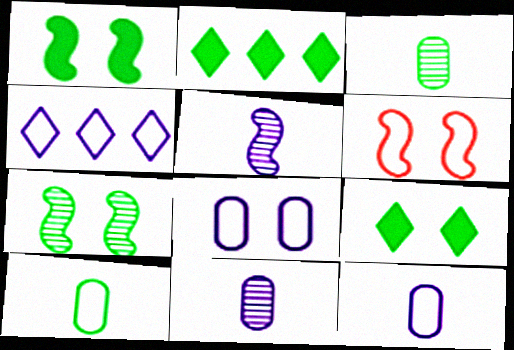[[2, 6, 11], 
[2, 7, 10], 
[4, 6, 10]]